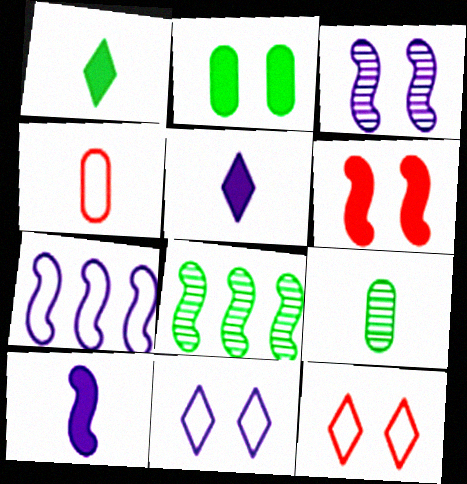[[2, 3, 12], 
[3, 7, 10]]